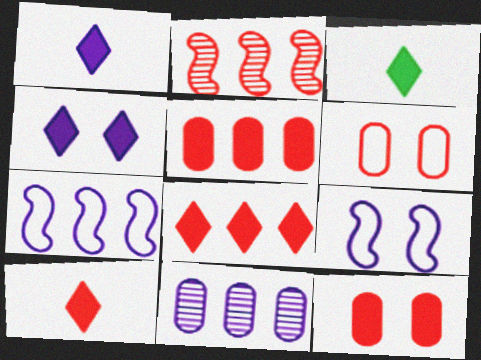[[1, 3, 10], 
[1, 9, 11], 
[2, 6, 10], 
[3, 4, 8]]